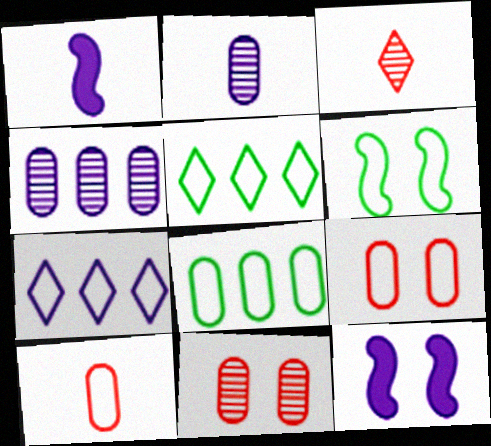[[1, 5, 11], 
[2, 7, 12], 
[3, 8, 12], 
[6, 7, 10]]